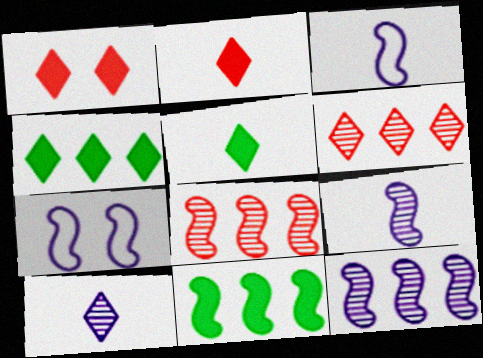[]